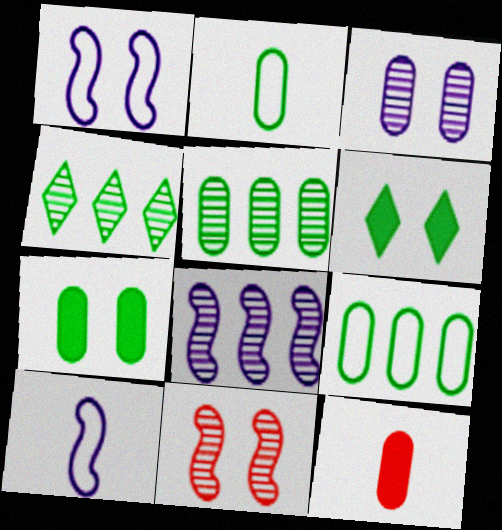[[1, 4, 12], 
[2, 5, 7], 
[3, 9, 12]]